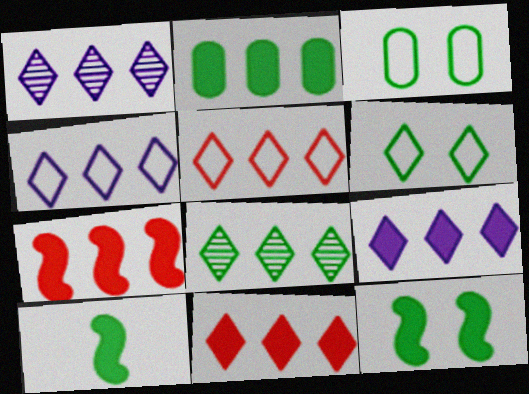[[1, 4, 9], 
[2, 7, 9], 
[3, 8, 10], 
[4, 8, 11], 
[5, 8, 9]]